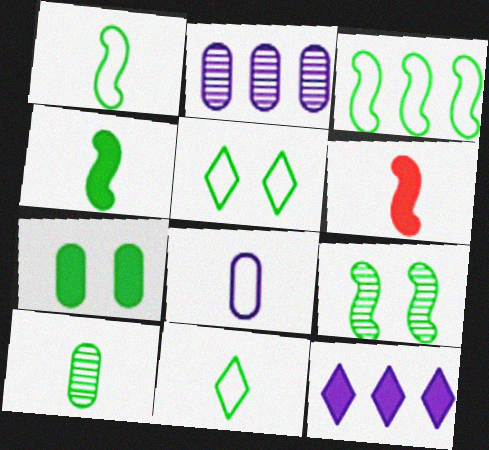[[2, 5, 6], 
[3, 4, 9], 
[4, 10, 11], 
[5, 7, 9], 
[6, 7, 12]]